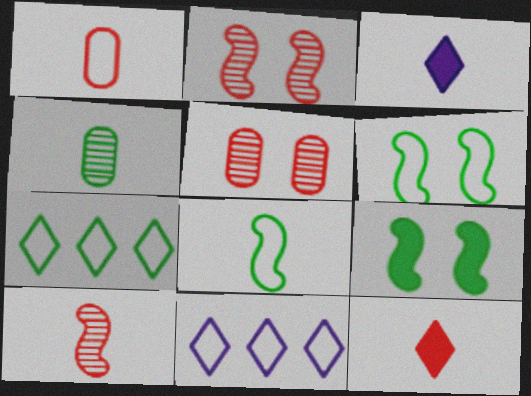[[1, 6, 11], 
[1, 10, 12], 
[4, 7, 9]]